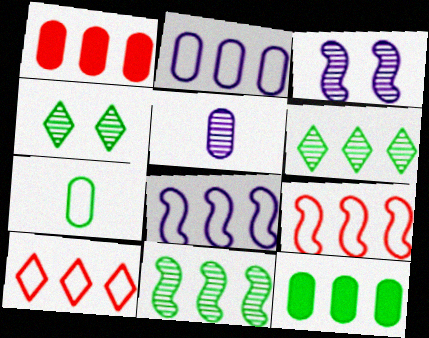[[1, 6, 8]]